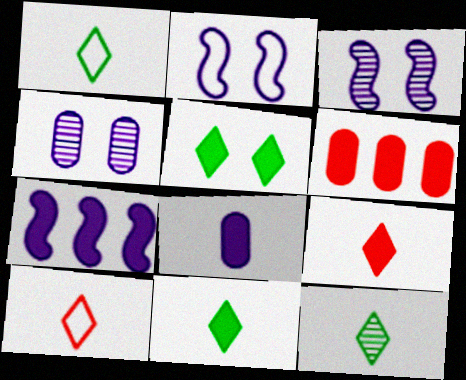[[1, 3, 6], 
[1, 11, 12], 
[2, 6, 12]]